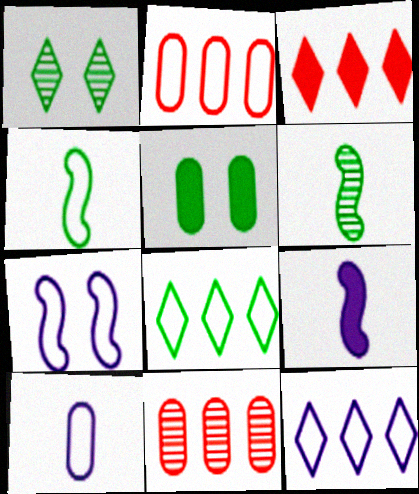[[1, 2, 9], 
[3, 5, 9], 
[5, 6, 8], 
[5, 10, 11], 
[7, 10, 12]]